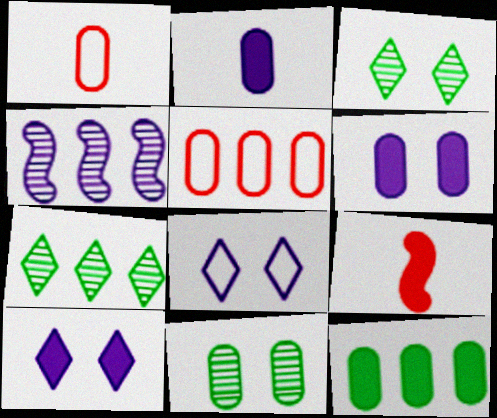[[2, 4, 8], 
[2, 5, 11], 
[9, 10, 12]]